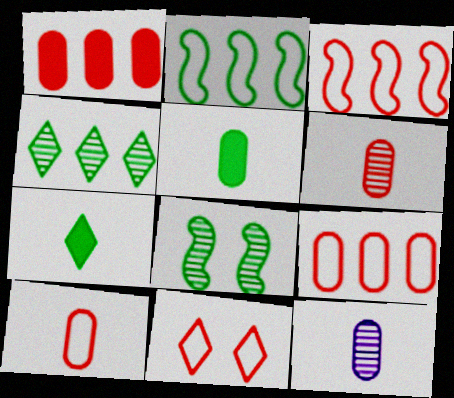[[3, 10, 11], 
[5, 10, 12]]